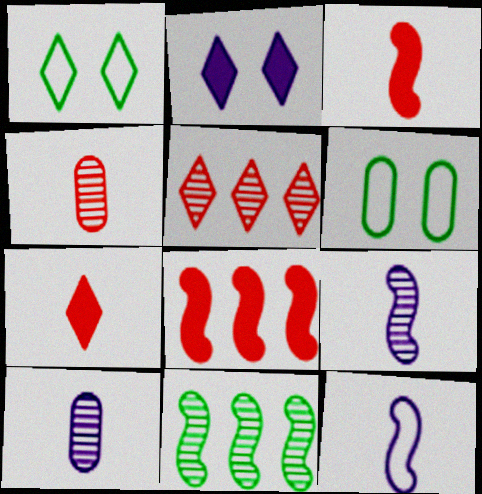[[1, 8, 10]]